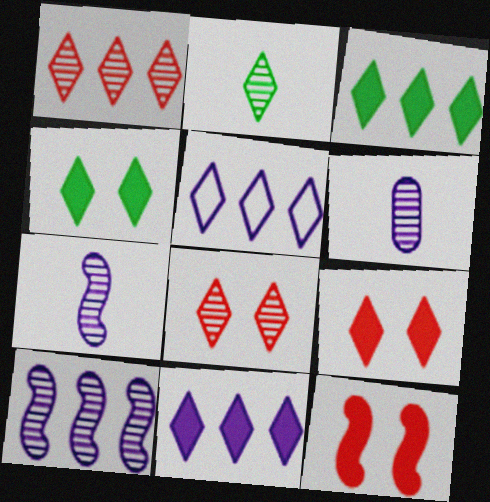[[1, 3, 5], 
[2, 5, 9]]